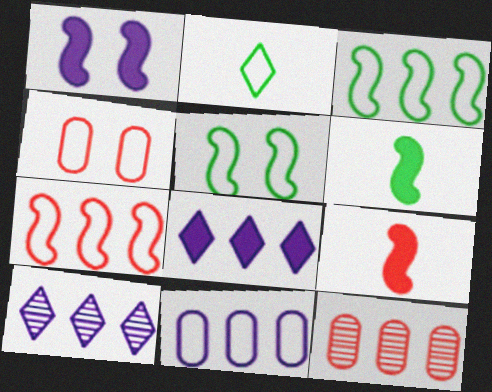[[1, 2, 12], 
[3, 8, 12], 
[4, 6, 10]]